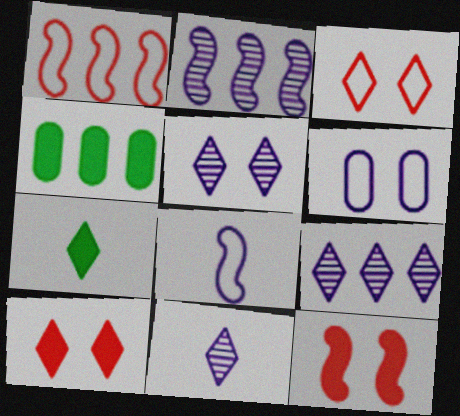[[1, 4, 9], 
[3, 7, 9], 
[5, 9, 11]]